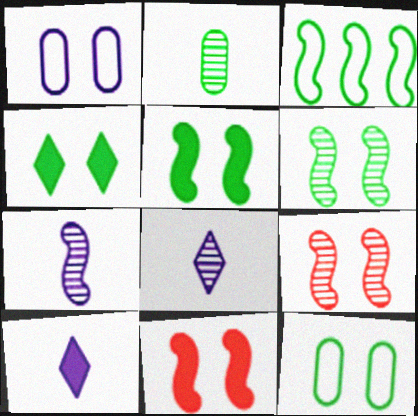[[1, 4, 9], 
[2, 3, 4], 
[3, 7, 11], 
[4, 6, 12]]